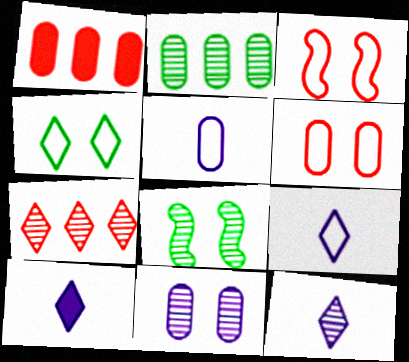[[1, 8, 9], 
[2, 3, 10], 
[4, 7, 10], 
[9, 10, 12]]